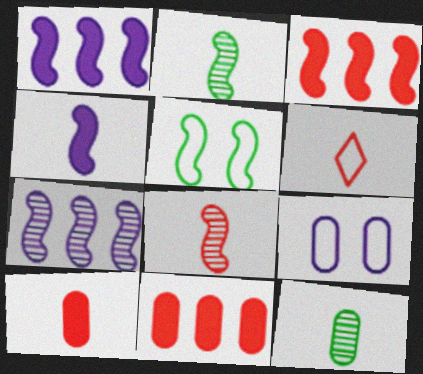[[1, 5, 8], 
[4, 6, 12], 
[6, 8, 10], 
[9, 11, 12]]